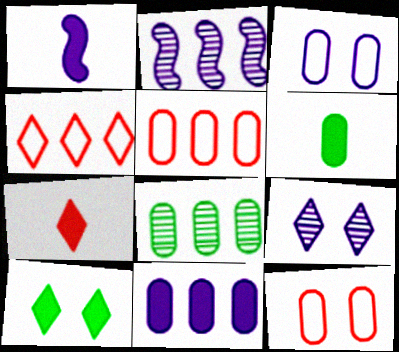[[1, 6, 7], 
[5, 8, 11]]